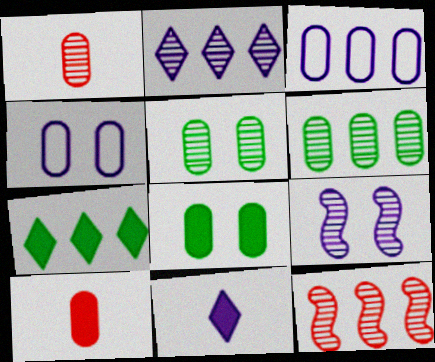[[1, 3, 8], 
[2, 6, 12], 
[3, 5, 10], 
[3, 7, 12], 
[3, 9, 11], 
[4, 6, 10]]